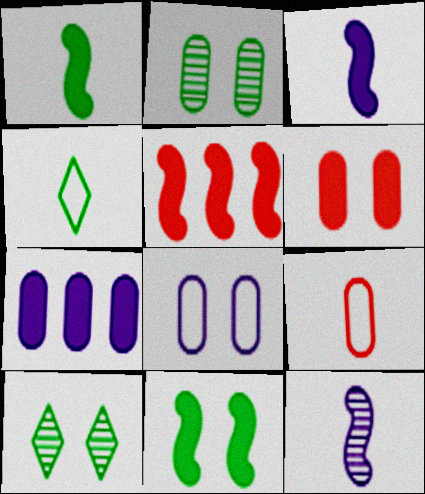[[2, 6, 8], 
[2, 7, 9], 
[3, 5, 11]]